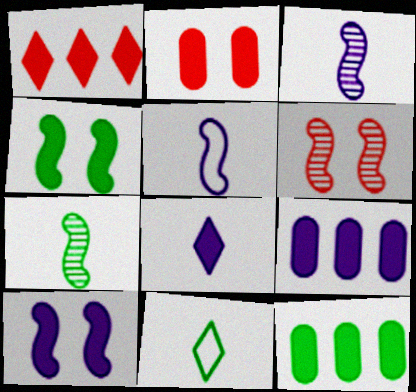[[6, 9, 11], 
[8, 9, 10]]